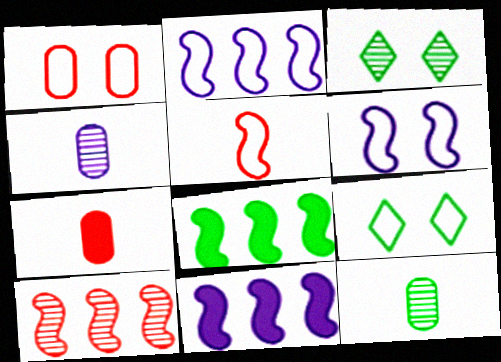[[1, 6, 9], 
[2, 3, 7], 
[2, 8, 10], 
[3, 4, 10], 
[8, 9, 12]]